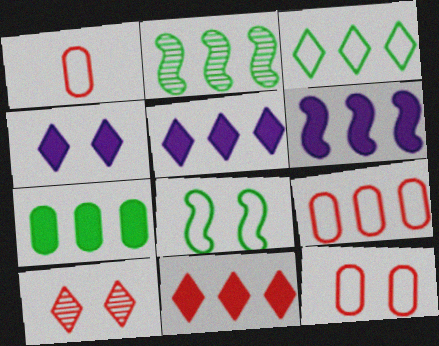[[1, 2, 4], 
[1, 9, 12], 
[2, 3, 7], 
[2, 5, 9], 
[6, 7, 11]]